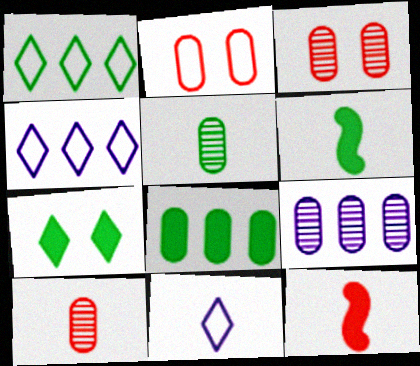[[3, 4, 6], 
[3, 5, 9], 
[5, 11, 12], 
[6, 7, 8], 
[6, 10, 11]]